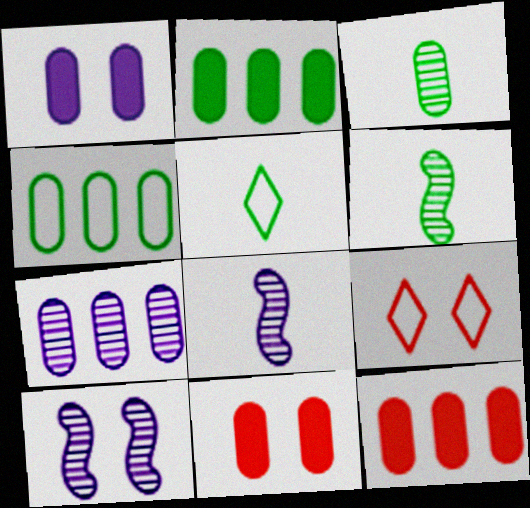[[2, 8, 9], 
[4, 7, 12], 
[5, 10, 12]]